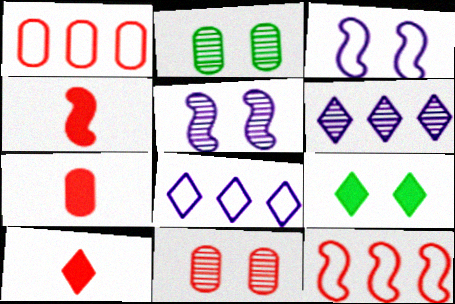[[1, 7, 11], 
[2, 4, 8], 
[3, 9, 11], 
[4, 7, 10], 
[10, 11, 12]]